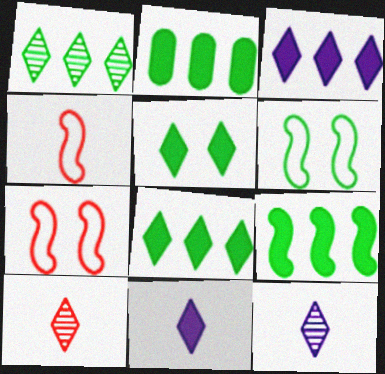[[2, 7, 12], 
[2, 8, 9]]